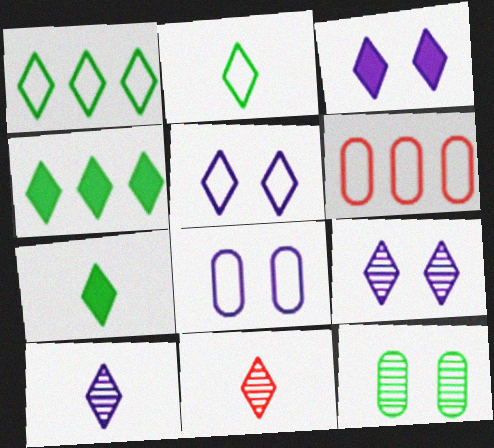[[1, 3, 11], 
[3, 5, 9], 
[4, 5, 11]]